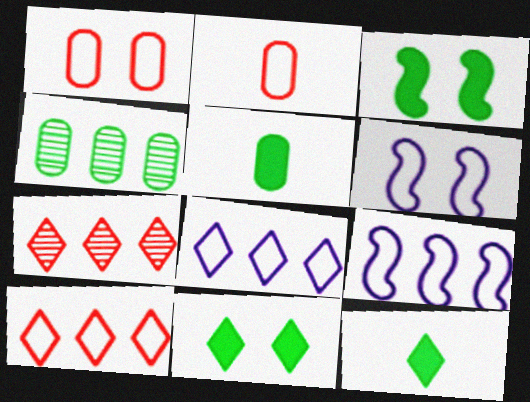[[5, 6, 7]]